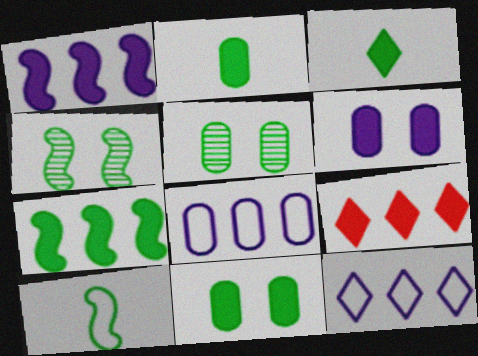[[3, 7, 11], 
[4, 7, 10]]